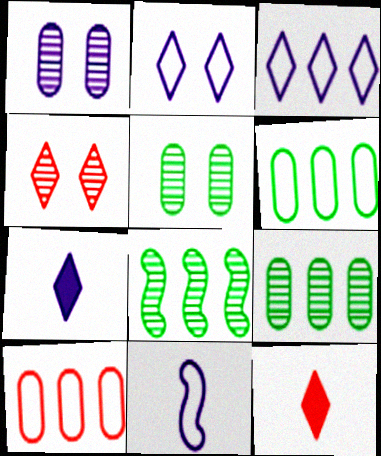[]